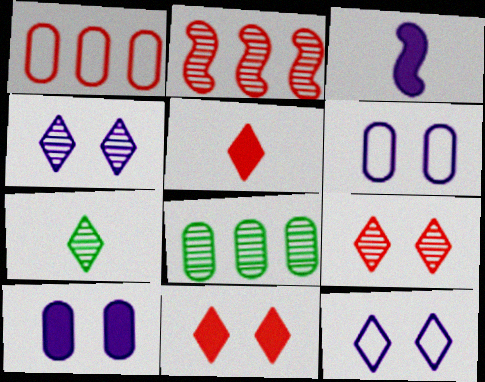[]